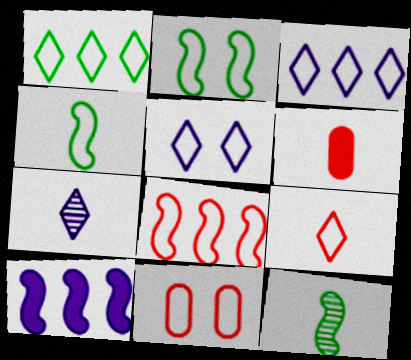[[1, 5, 9], 
[2, 5, 11], 
[3, 4, 11], 
[4, 6, 7], 
[8, 9, 11]]